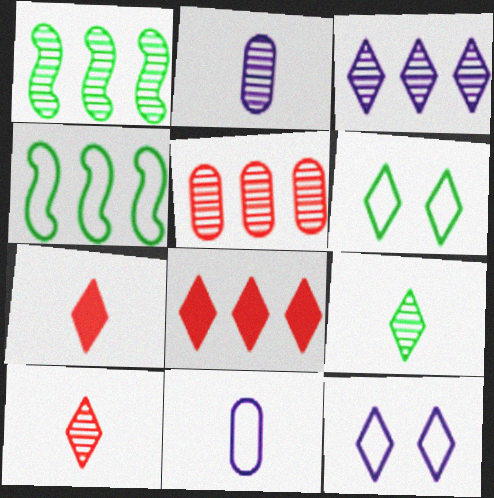[[1, 3, 5], 
[3, 6, 7], 
[8, 9, 12]]